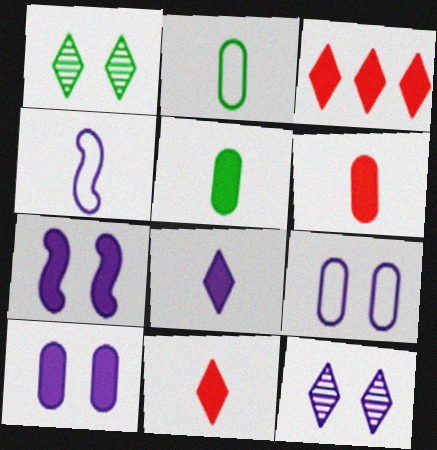[[3, 5, 7], 
[7, 9, 12]]